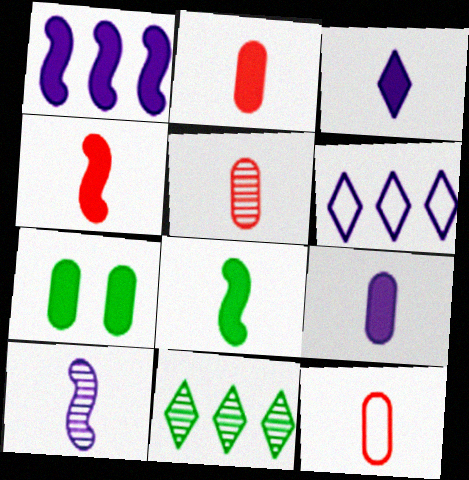[[2, 3, 8], 
[2, 5, 12]]